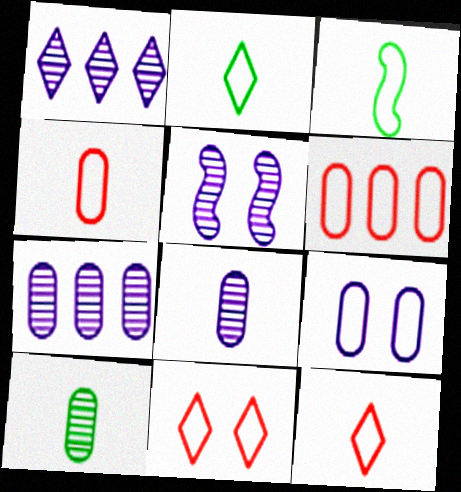[[1, 5, 8]]